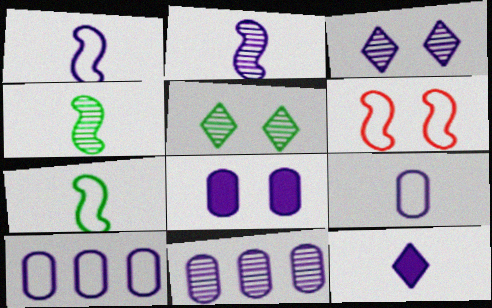[[2, 3, 11], 
[2, 9, 12], 
[5, 6, 8], 
[8, 9, 11]]